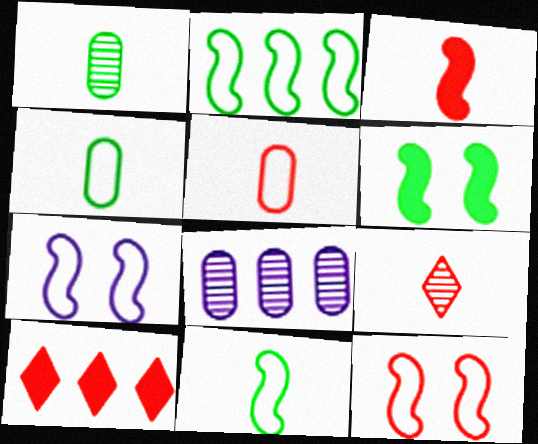[[1, 7, 10], 
[2, 8, 10], 
[3, 5, 9]]